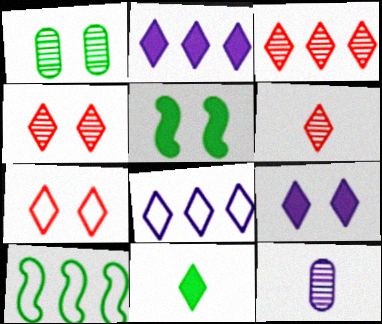[[1, 10, 11], 
[3, 4, 6], 
[4, 8, 11]]